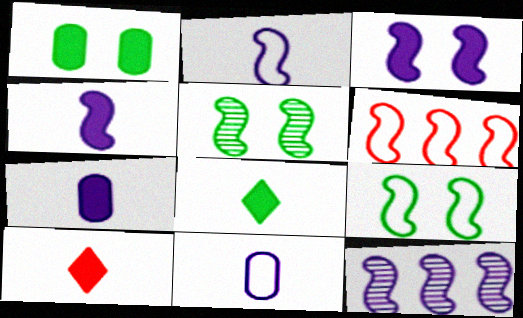[[2, 3, 12], 
[2, 6, 9], 
[4, 5, 6]]